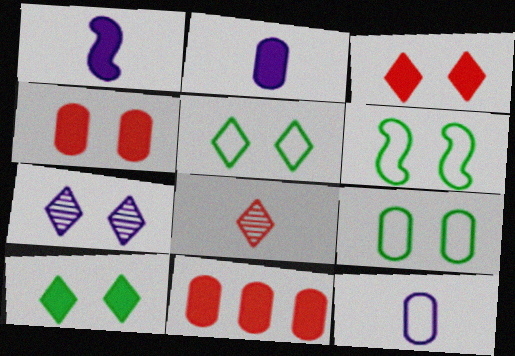[[1, 10, 11], 
[3, 5, 7], 
[4, 6, 7], 
[5, 6, 9]]